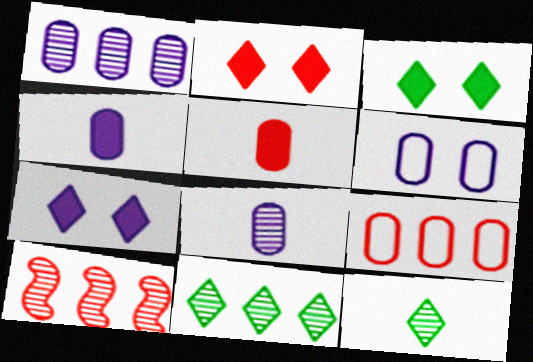[[1, 4, 6], 
[1, 10, 11], 
[2, 3, 7]]